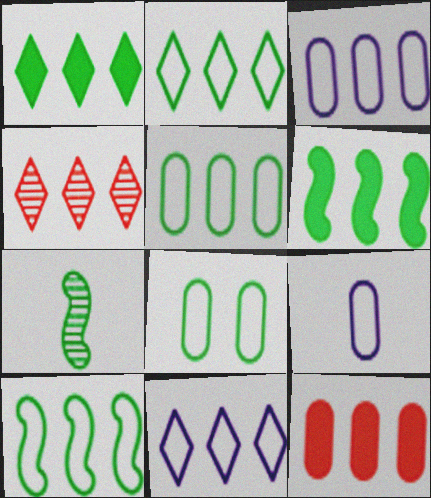[[1, 4, 11], 
[1, 7, 8], 
[2, 5, 10], 
[3, 4, 6]]